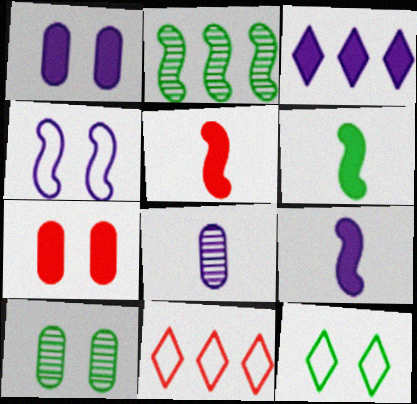[[1, 3, 9], 
[2, 4, 5], 
[3, 4, 8], 
[3, 6, 7], 
[5, 6, 9], 
[9, 10, 11]]